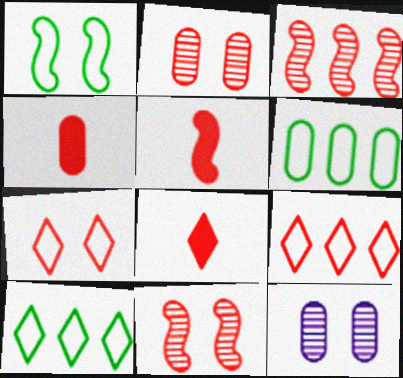[[2, 5, 9], 
[3, 4, 7], 
[4, 5, 8], 
[4, 6, 12], 
[4, 9, 11], 
[5, 10, 12]]